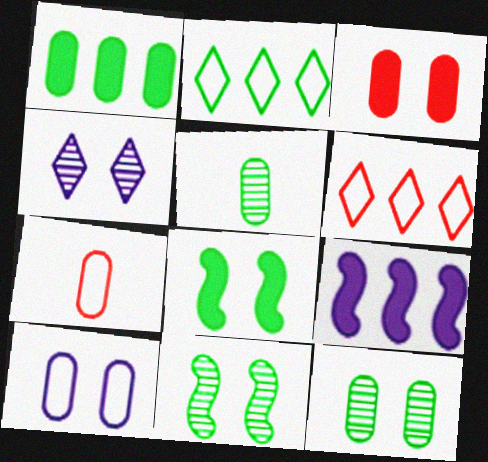[[2, 5, 8], 
[3, 10, 12]]